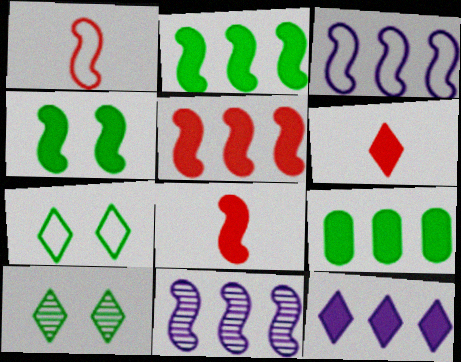[[1, 4, 11], 
[5, 9, 12]]